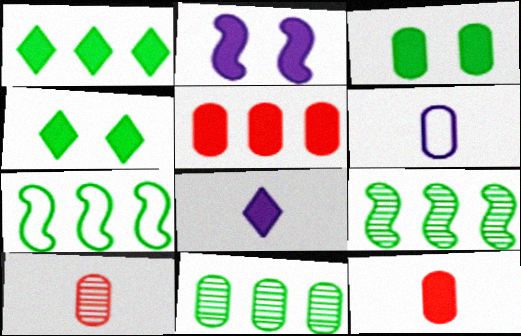[[1, 2, 12], 
[1, 7, 11]]